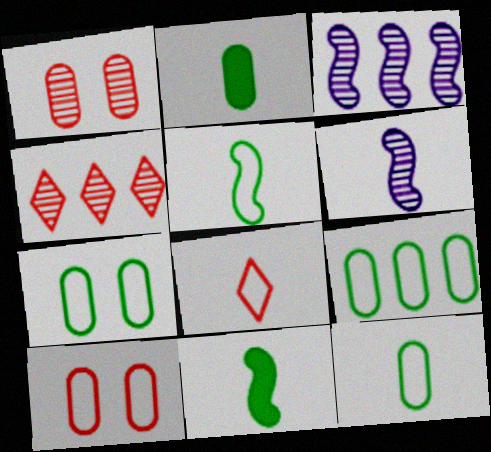[[2, 6, 8], 
[7, 9, 12]]